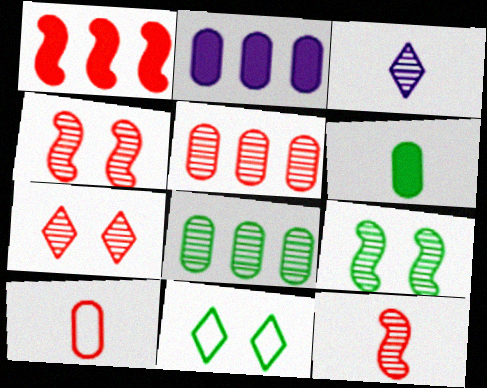[[1, 7, 10], 
[2, 11, 12], 
[3, 4, 8], 
[3, 5, 9], 
[5, 7, 12]]